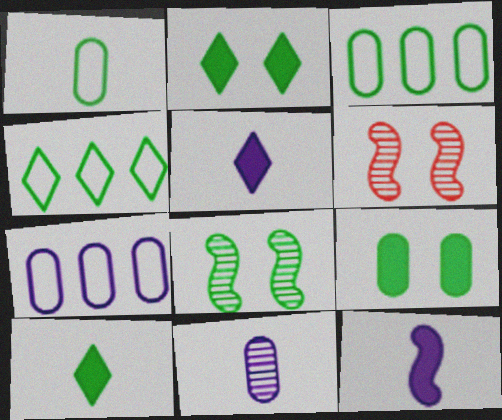[[3, 5, 6], 
[3, 8, 10], 
[6, 7, 10]]